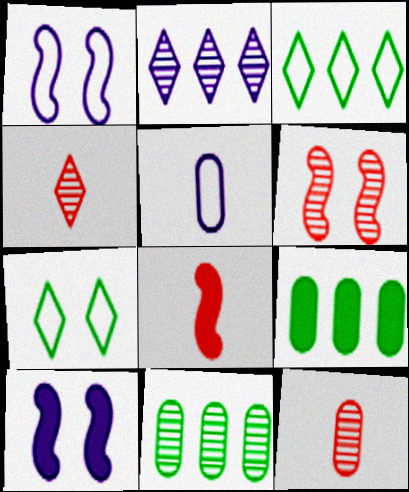[[1, 4, 9], 
[2, 5, 10], 
[3, 10, 12]]